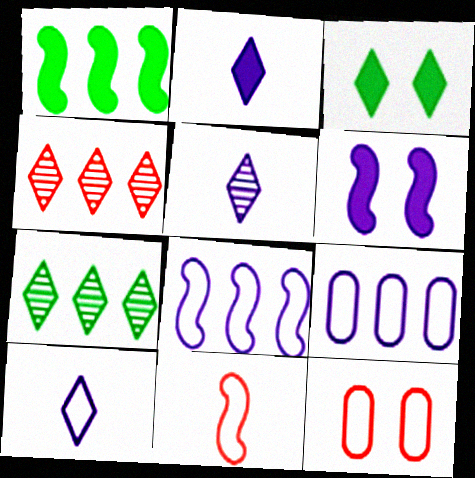[[1, 4, 9], 
[1, 5, 12], 
[2, 5, 10], 
[3, 4, 10], 
[5, 6, 9]]